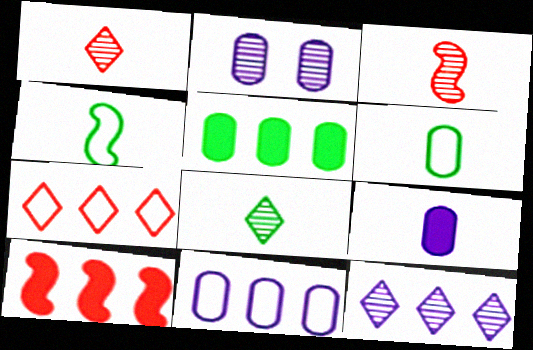[[1, 4, 9], 
[2, 9, 11]]